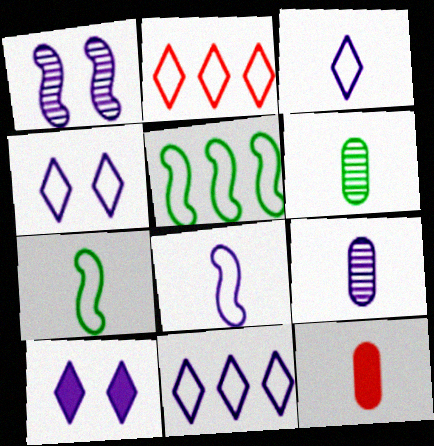[[3, 4, 11]]